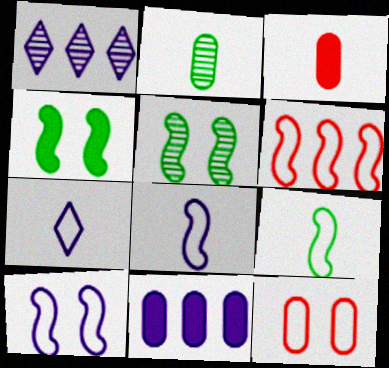[[2, 11, 12], 
[6, 9, 10]]